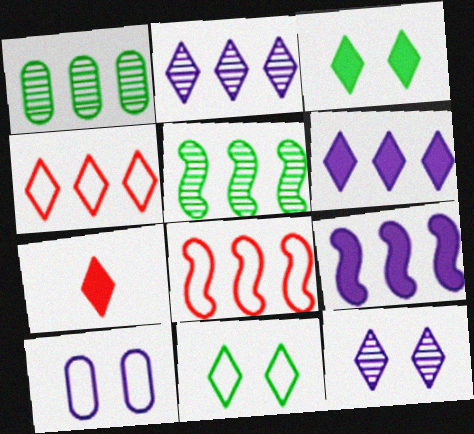[[1, 4, 9], 
[1, 6, 8], 
[2, 7, 11], 
[3, 6, 7], 
[5, 7, 10], 
[5, 8, 9]]